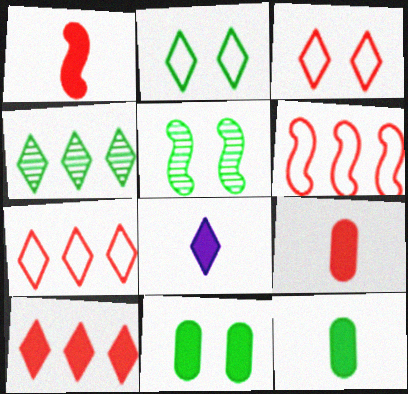[[1, 8, 12], 
[2, 5, 11], 
[3, 4, 8]]